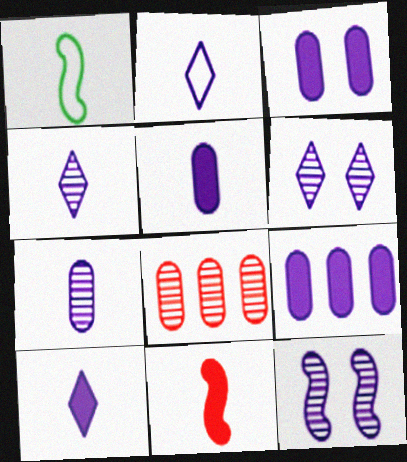[[2, 4, 10], 
[2, 9, 12], 
[3, 5, 9]]